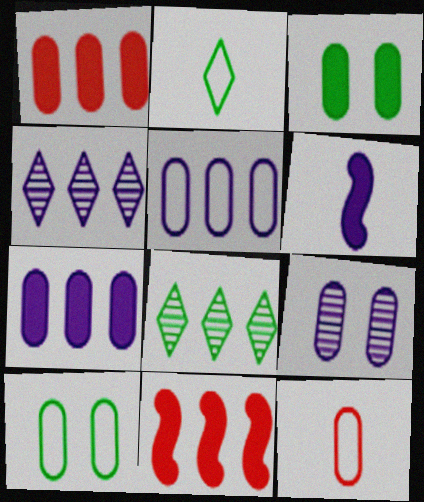[[2, 9, 11], 
[5, 8, 11], 
[5, 10, 12]]